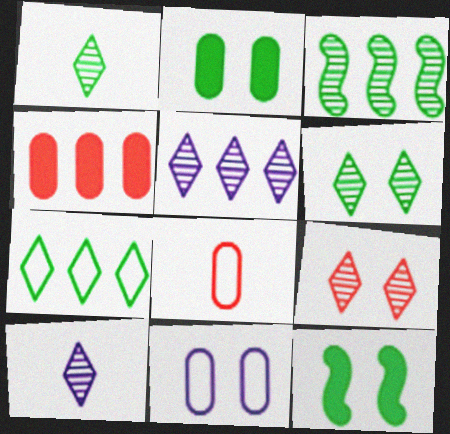[[1, 5, 9], 
[5, 8, 12], 
[9, 11, 12]]